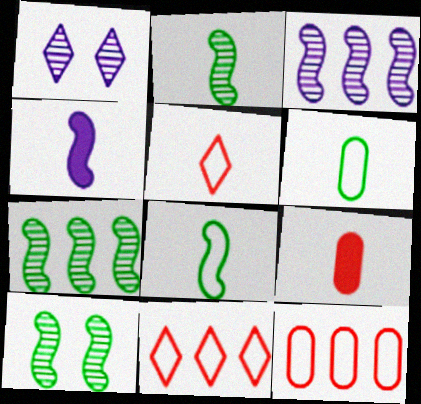[[2, 7, 10]]